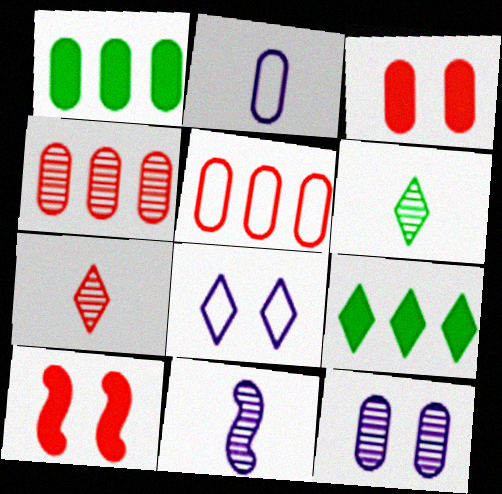[[5, 7, 10], 
[7, 8, 9]]